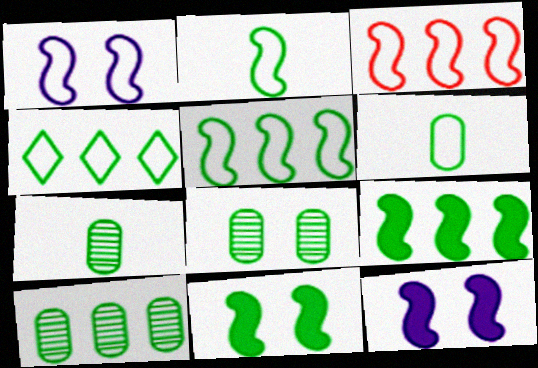[[1, 2, 3], 
[4, 7, 11], 
[4, 9, 10], 
[7, 8, 10]]